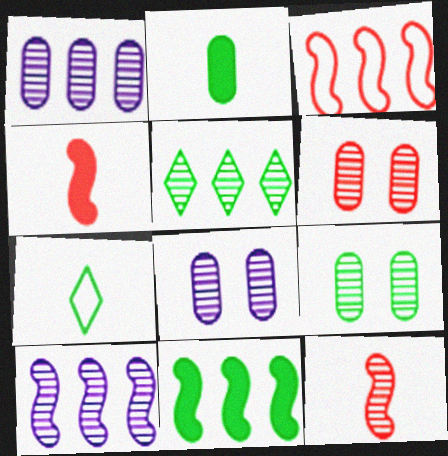[[3, 10, 11], 
[5, 8, 12], 
[6, 8, 9], 
[7, 9, 11]]